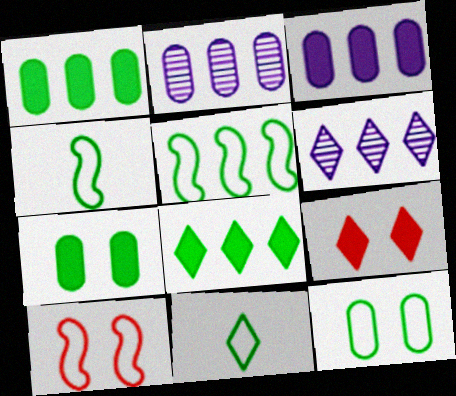[[2, 4, 9], 
[5, 11, 12], 
[6, 9, 11]]